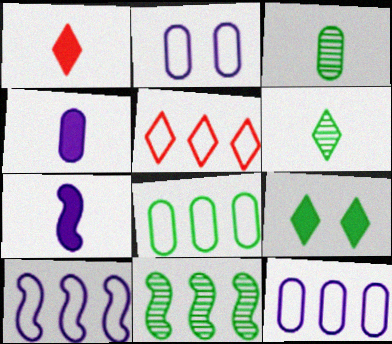[[1, 2, 11], 
[5, 8, 10]]